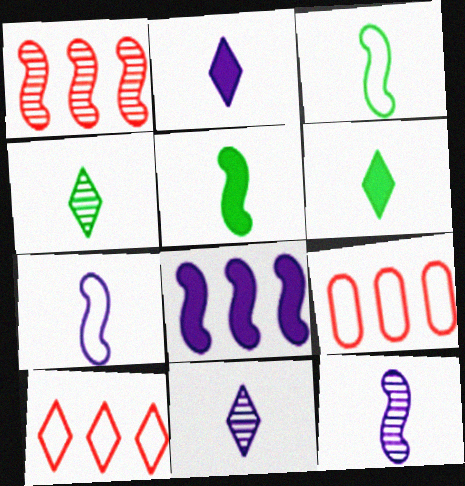[]